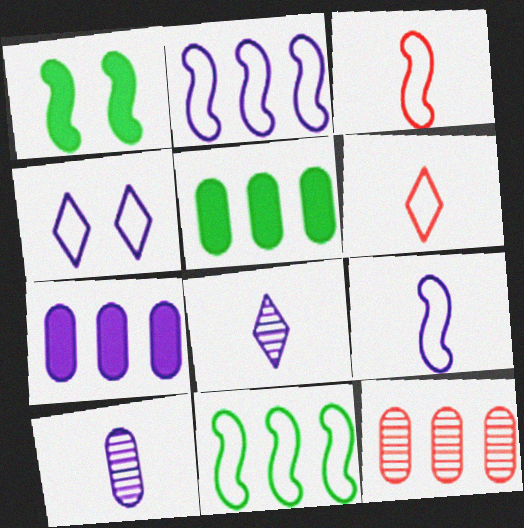[]